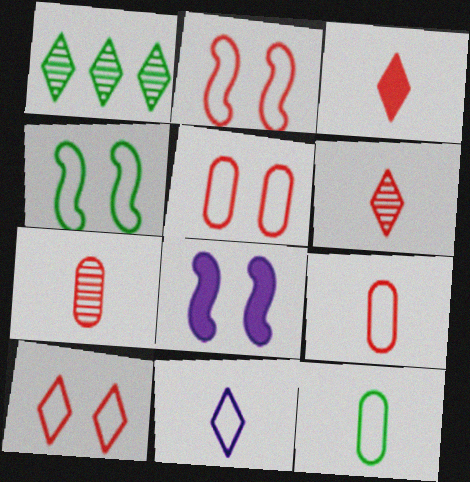[[1, 8, 9], 
[2, 5, 10]]